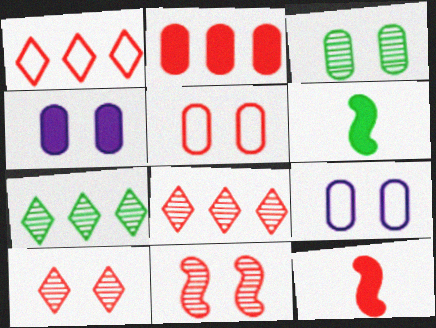[[3, 4, 5], 
[5, 8, 12], 
[6, 8, 9], 
[7, 9, 12]]